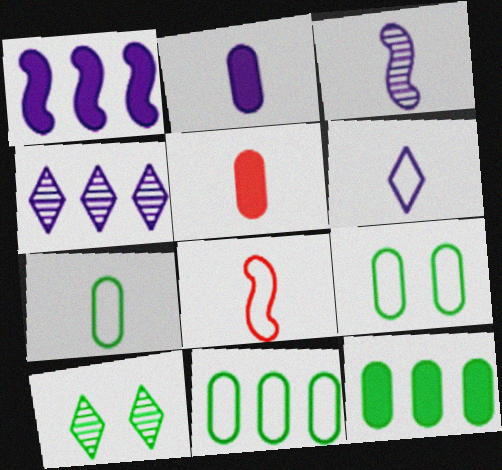[[2, 3, 6], 
[6, 7, 8], 
[7, 9, 11]]